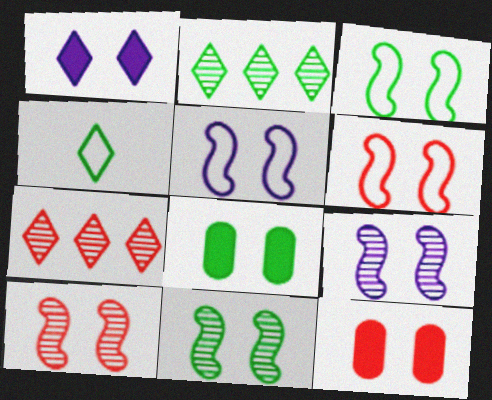[[1, 4, 7], 
[3, 5, 6], 
[9, 10, 11]]